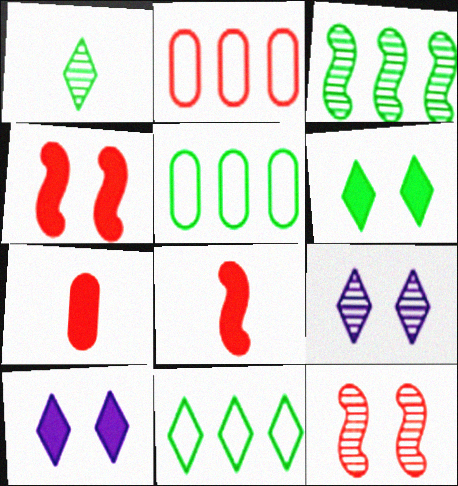[[1, 6, 11], 
[5, 8, 9]]